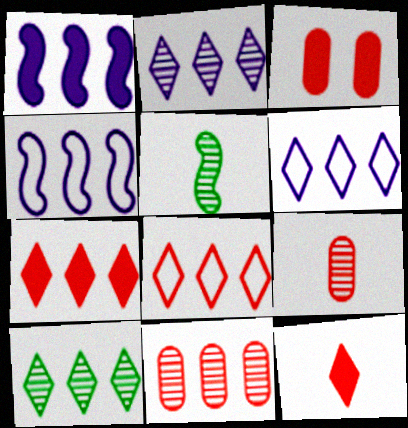[[3, 5, 6], 
[6, 7, 10]]